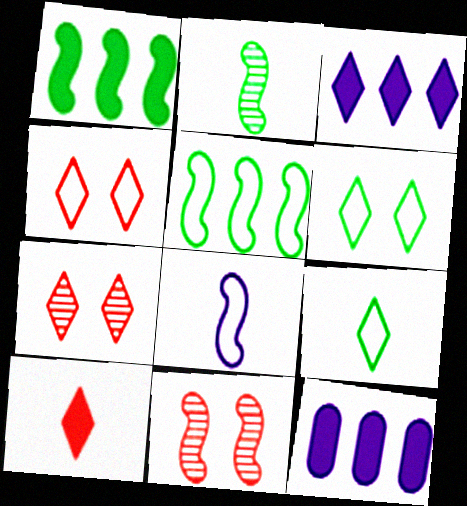[[1, 8, 11], 
[2, 4, 12], 
[3, 7, 9], 
[9, 11, 12]]